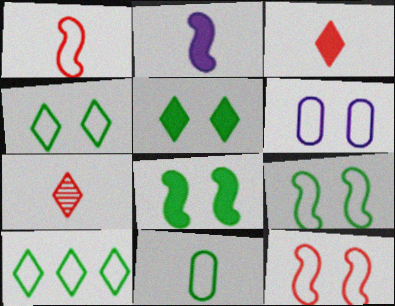[[1, 6, 10], 
[2, 7, 11], 
[4, 6, 12], 
[9, 10, 11]]